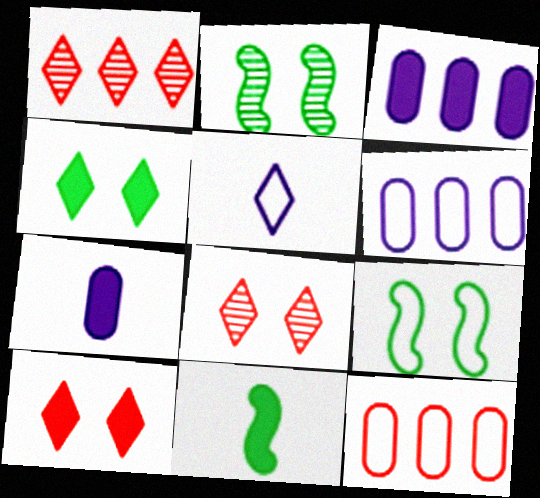[[1, 4, 5], 
[1, 7, 9], 
[3, 10, 11], 
[5, 9, 12], 
[6, 8, 11]]